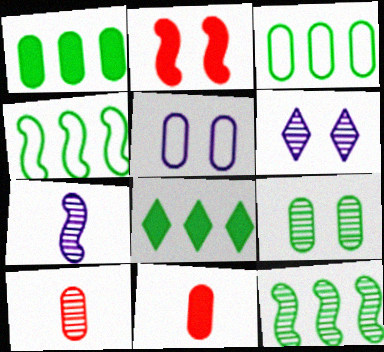[[1, 5, 10], 
[2, 4, 7], 
[3, 8, 12], 
[4, 6, 11], 
[6, 10, 12]]